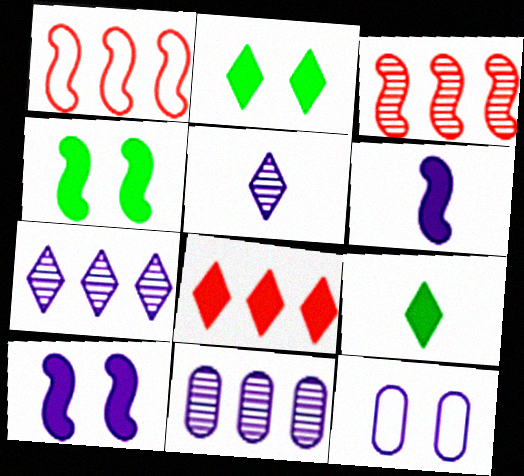[[3, 9, 12], 
[6, 7, 12]]